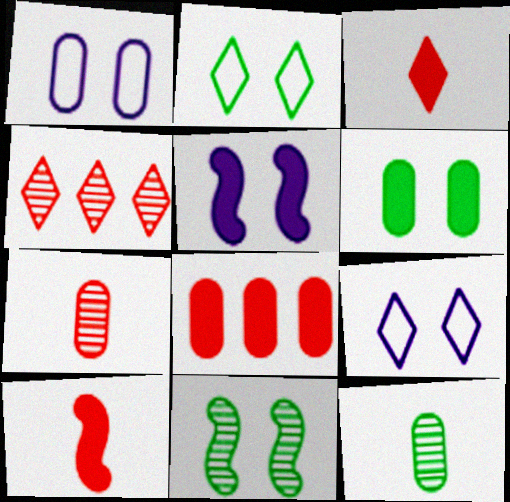[[1, 8, 12], 
[2, 6, 11]]